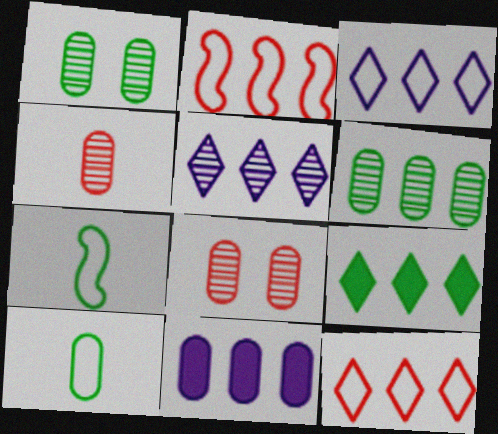[[1, 7, 9], 
[5, 9, 12], 
[8, 10, 11]]